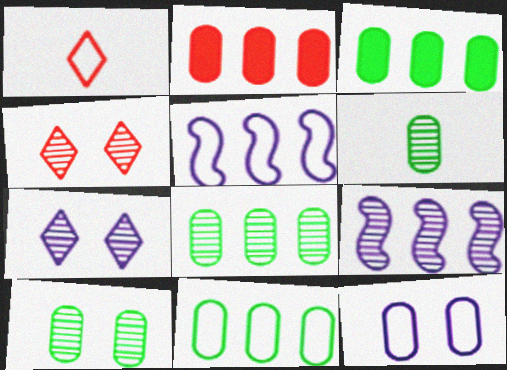[[2, 6, 12], 
[3, 8, 11], 
[4, 6, 9], 
[6, 8, 10]]